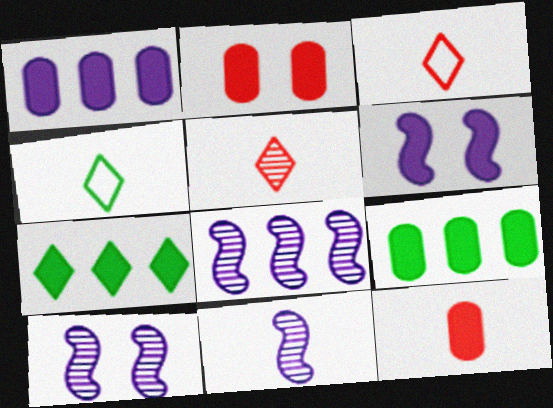[[2, 4, 8], 
[3, 9, 10], 
[4, 11, 12], 
[6, 7, 12], 
[8, 10, 11]]